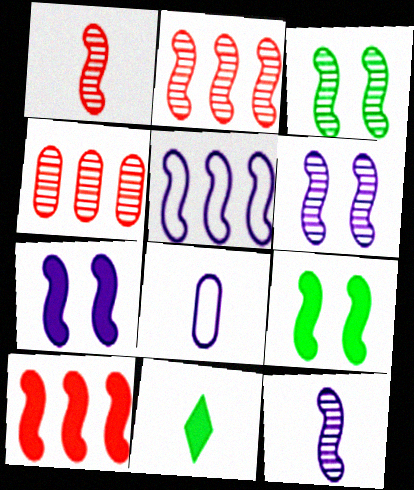[[1, 5, 9], 
[1, 8, 11], 
[2, 3, 12], 
[5, 7, 12]]